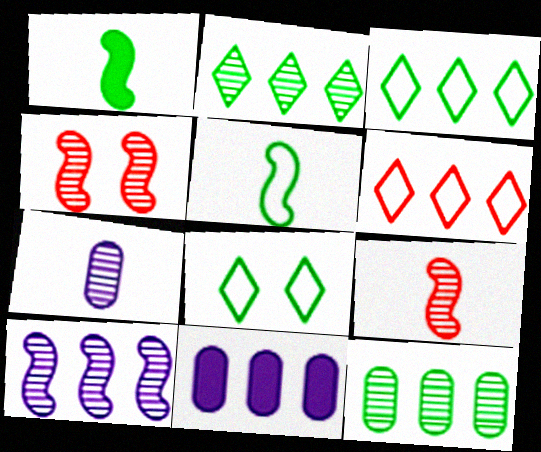[[1, 8, 12], 
[2, 4, 7], 
[8, 9, 11]]